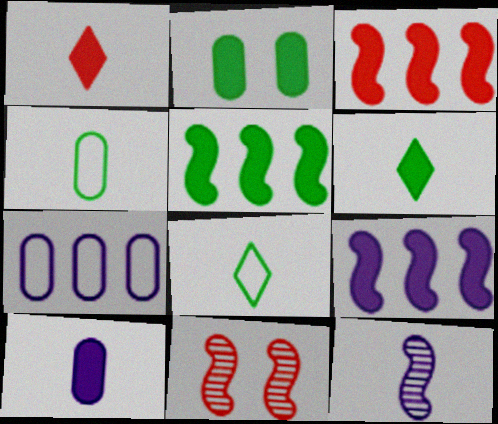[[1, 2, 9], 
[1, 4, 12], 
[2, 5, 6], 
[3, 5, 9], 
[6, 7, 11]]